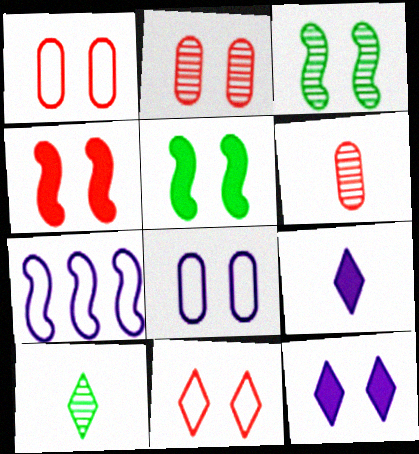[[1, 3, 12], 
[2, 4, 11]]